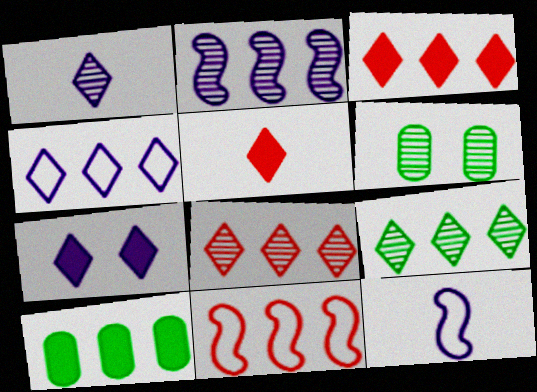[[1, 4, 7], 
[3, 4, 9], 
[3, 6, 12]]